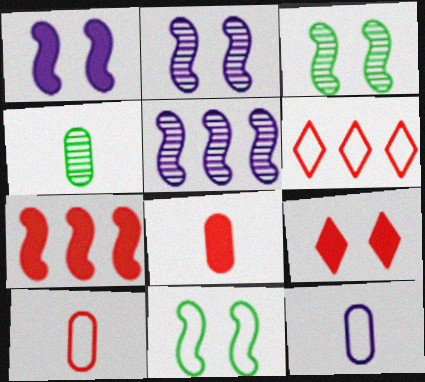[[1, 4, 6], 
[4, 8, 12], 
[6, 11, 12], 
[7, 8, 9]]